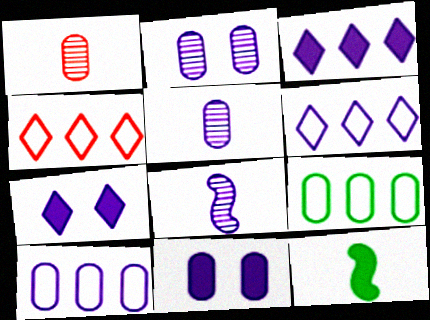[[1, 9, 11], 
[2, 4, 12], 
[5, 10, 11], 
[6, 8, 11], 
[7, 8, 10]]